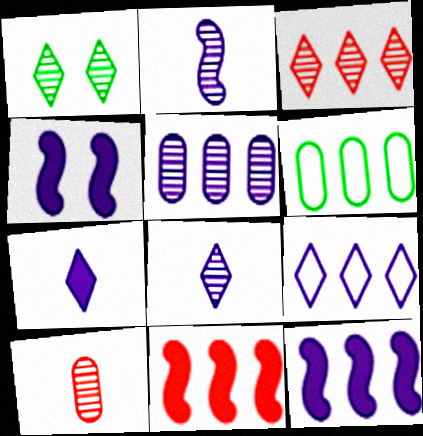[[1, 3, 8], 
[3, 6, 12], 
[5, 9, 12]]